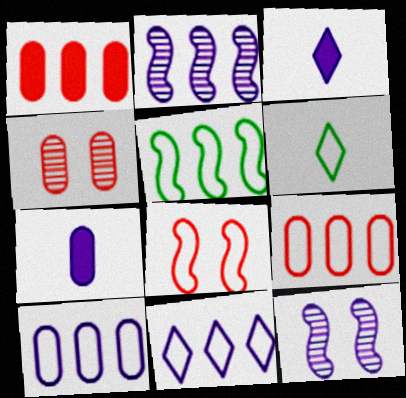[[1, 6, 12], 
[3, 4, 5], 
[3, 10, 12], 
[5, 9, 11], 
[6, 8, 10], 
[7, 11, 12]]